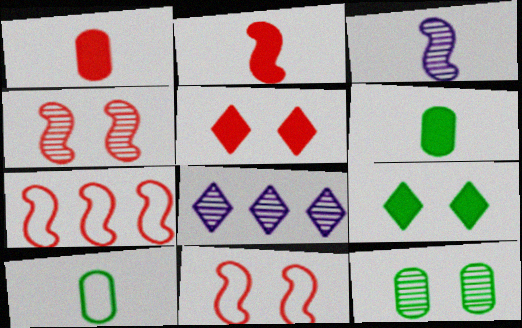[[2, 4, 7], 
[6, 8, 11]]